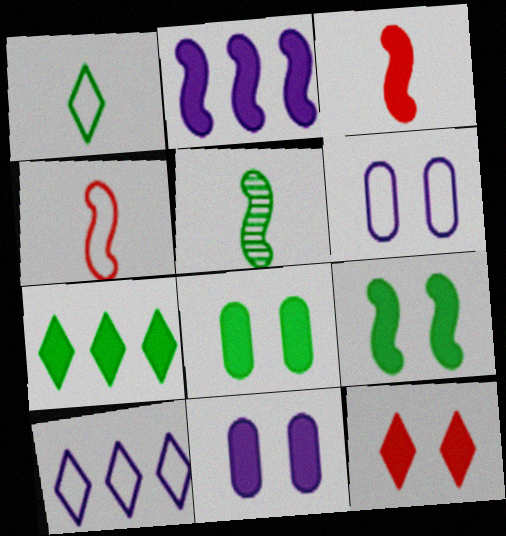[[2, 3, 9], 
[3, 7, 11], 
[9, 11, 12]]